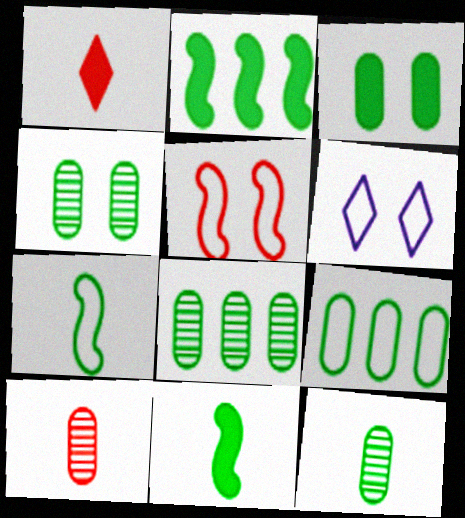[[2, 6, 10], 
[3, 9, 12], 
[4, 8, 12]]